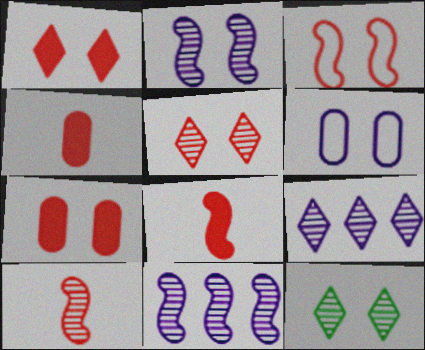[[3, 5, 7]]